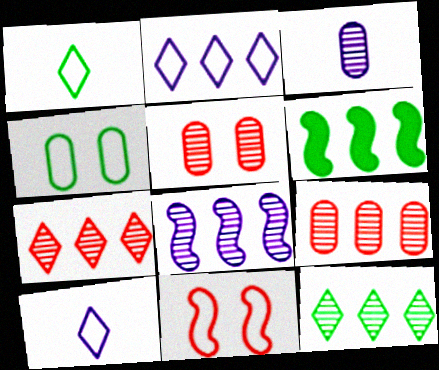[[2, 6, 9], 
[5, 6, 10], 
[8, 9, 12]]